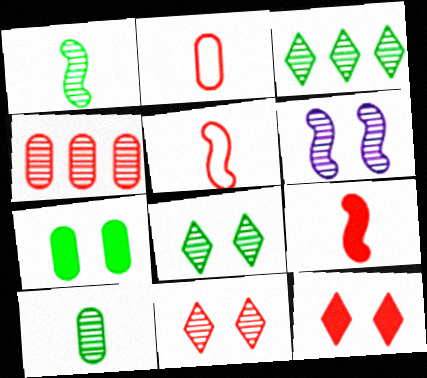[[4, 5, 12]]